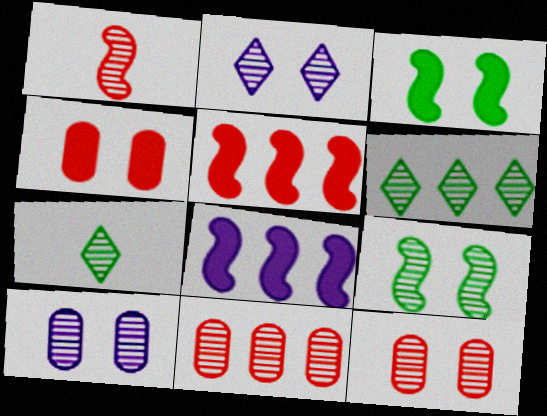[[1, 6, 10], 
[2, 9, 12]]